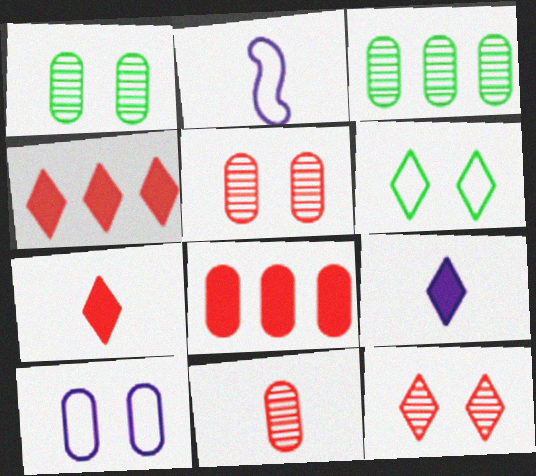[[1, 2, 4]]